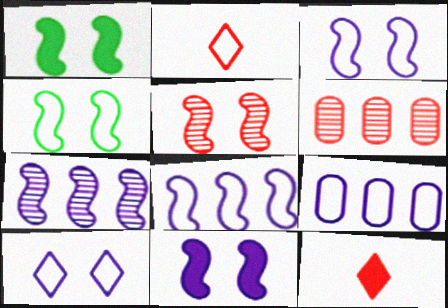[[1, 3, 5], 
[2, 4, 9], 
[4, 5, 11]]